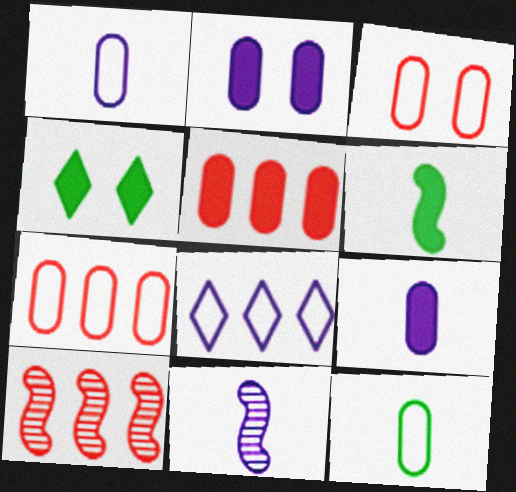[[1, 4, 10], 
[2, 8, 11], 
[4, 7, 11]]